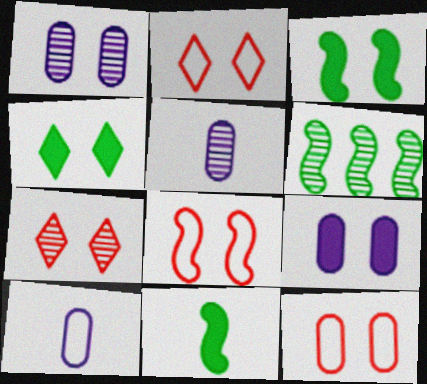[[1, 2, 3], 
[1, 4, 8], 
[2, 8, 12], 
[5, 6, 7]]